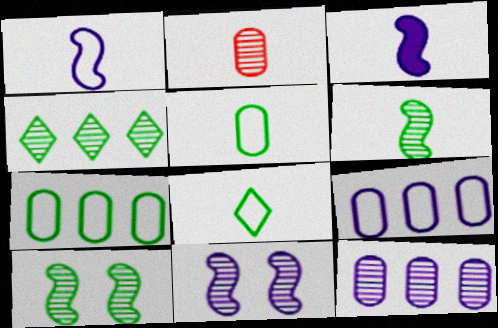[[2, 3, 8], 
[2, 4, 11]]